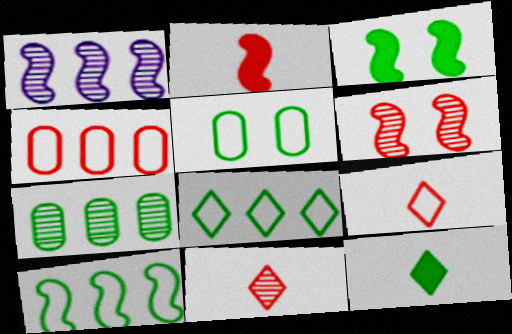[]